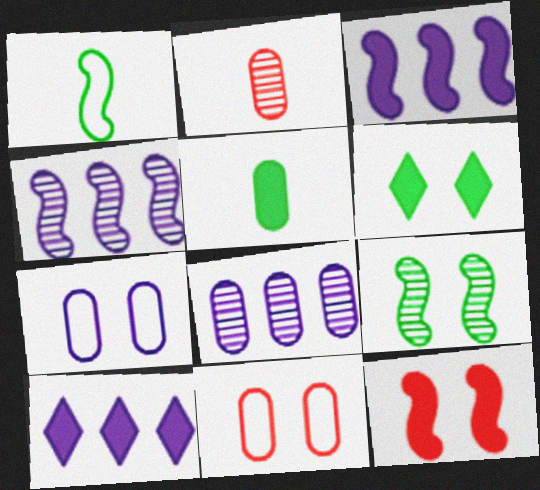[[1, 4, 12], 
[5, 8, 11], 
[5, 10, 12]]